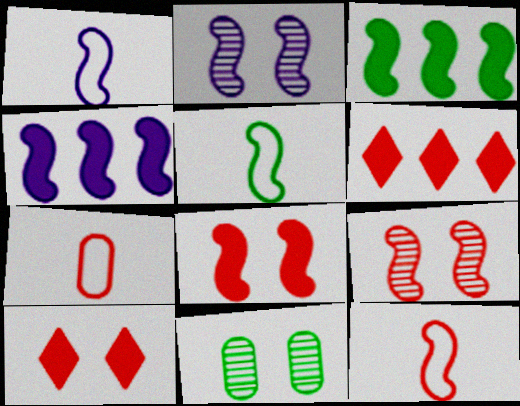[[1, 2, 4], 
[1, 3, 9], 
[1, 5, 12], 
[1, 6, 11], 
[2, 3, 12], 
[4, 5, 9], 
[6, 7, 9]]